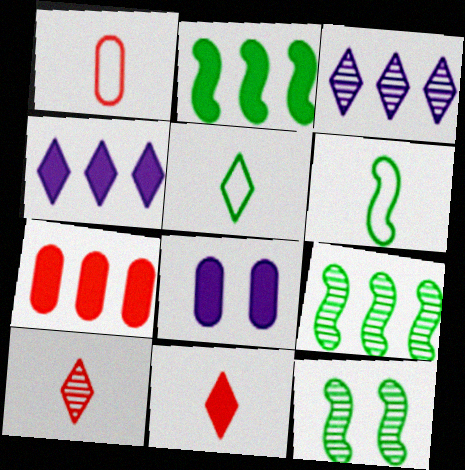[[1, 4, 12], 
[2, 4, 7], 
[2, 6, 12], 
[2, 8, 11]]